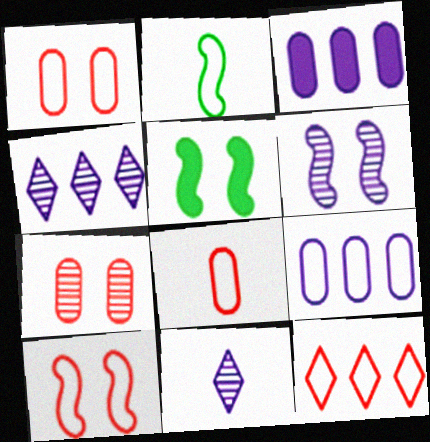[[4, 5, 8], 
[5, 6, 10], 
[8, 10, 12]]